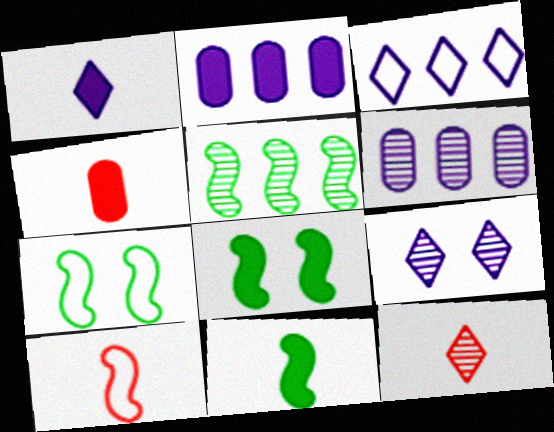[[1, 3, 9], 
[1, 4, 11], 
[2, 7, 12], 
[4, 10, 12], 
[5, 7, 11]]